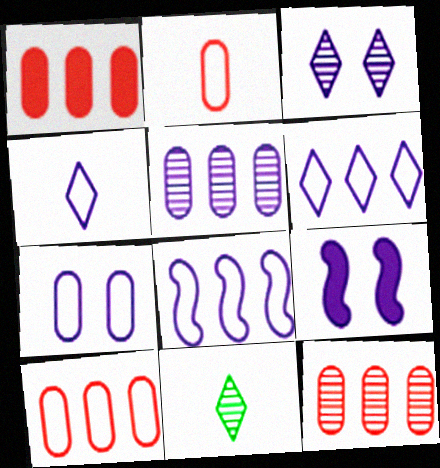[[1, 10, 12], 
[3, 7, 9], 
[4, 5, 9], 
[4, 7, 8], 
[9, 10, 11]]